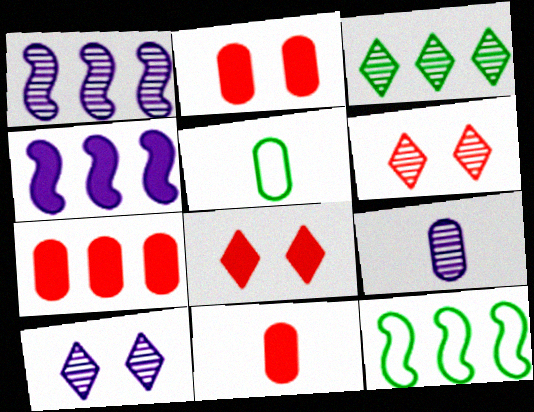[[1, 5, 8], 
[1, 9, 10], 
[2, 7, 11], 
[4, 5, 6], 
[5, 9, 11], 
[8, 9, 12], 
[10, 11, 12]]